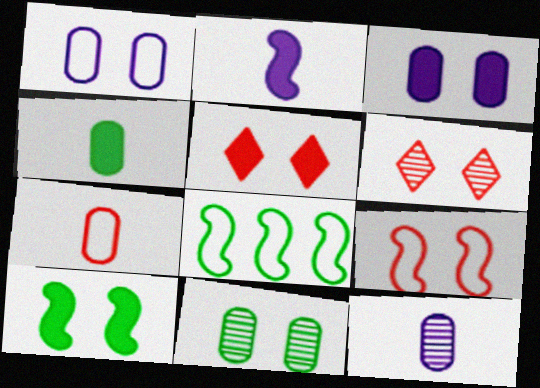[[1, 6, 10], 
[3, 5, 10], 
[4, 7, 12], 
[5, 8, 12]]